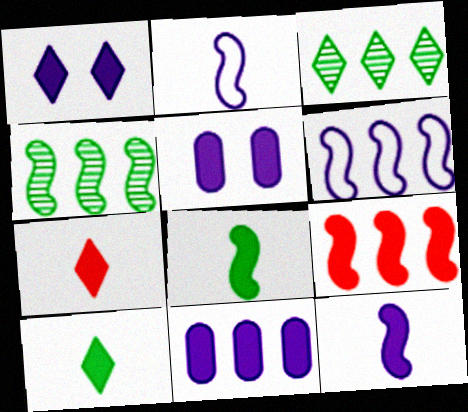[[1, 11, 12], 
[4, 6, 9], 
[5, 9, 10]]